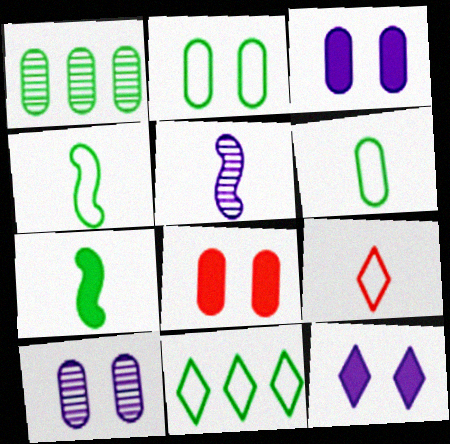[[2, 4, 11], 
[2, 8, 10], 
[5, 8, 11]]